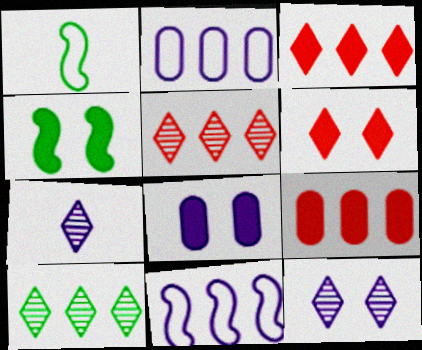[[1, 5, 8], 
[1, 9, 12], 
[4, 6, 8], 
[7, 8, 11], 
[9, 10, 11]]